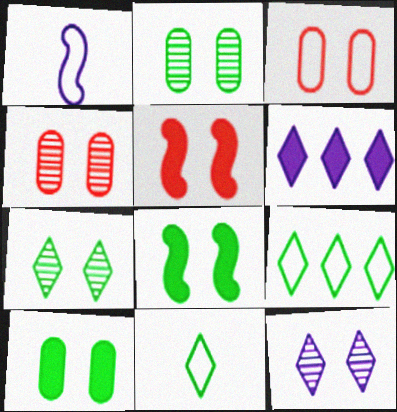[[1, 3, 9], 
[3, 8, 12]]